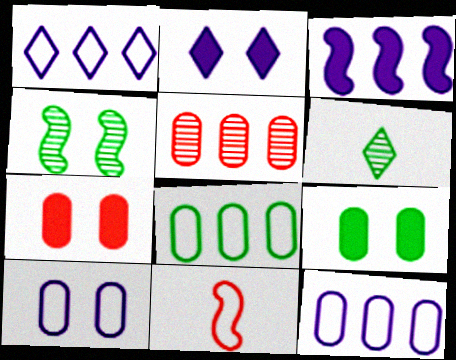[[3, 4, 11]]